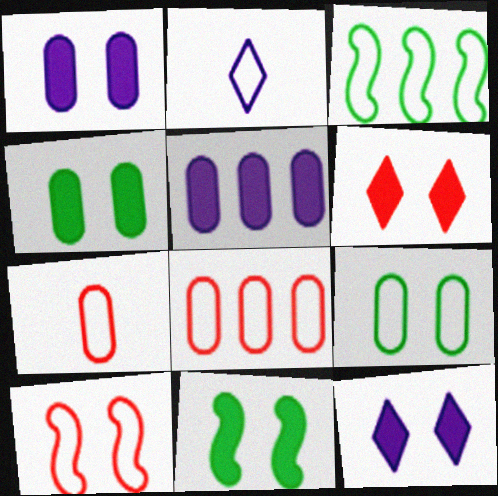[[1, 6, 11]]